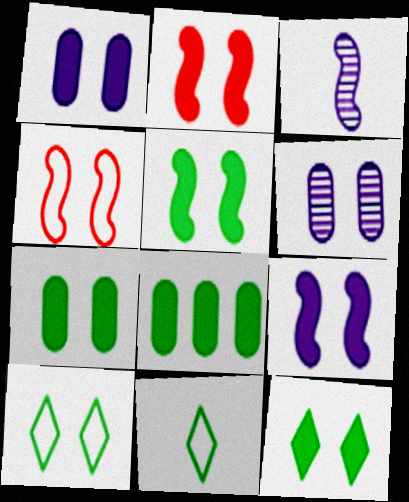[[1, 2, 12], 
[2, 5, 9], 
[2, 6, 10], 
[4, 6, 12], 
[5, 7, 12]]